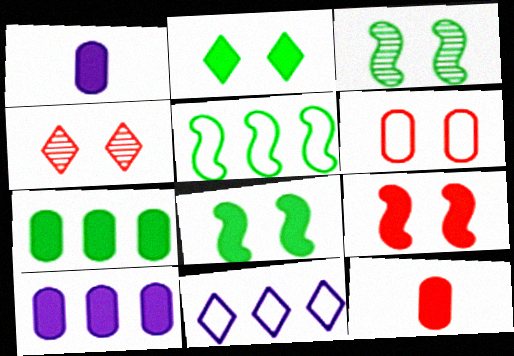[[1, 4, 5], 
[3, 11, 12], 
[4, 6, 9]]